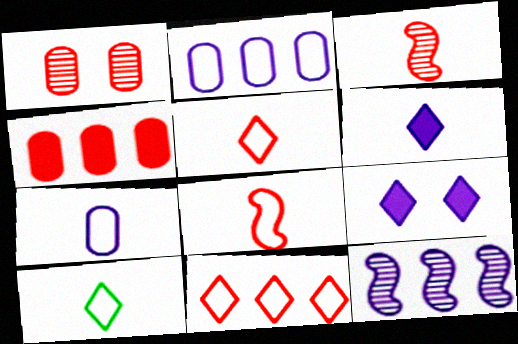[[7, 8, 10], 
[7, 9, 12]]